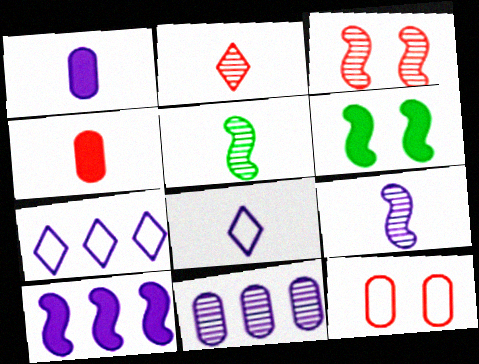[[1, 8, 9], 
[4, 5, 8], 
[7, 10, 11]]